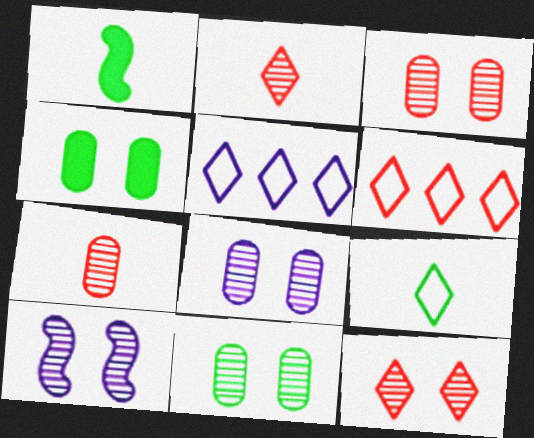[[1, 3, 5], 
[1, 6, 8], 
[3, 8, 11], 
[10, 11, 12]]